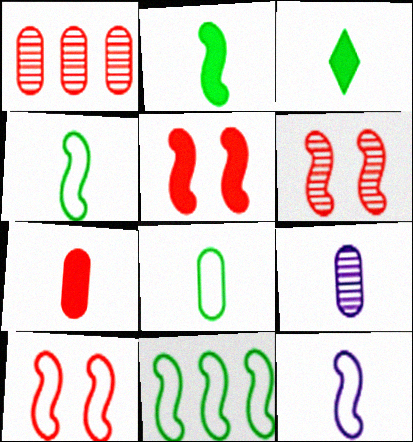[[5, 6, 10], 
[7, 8, 9], 
[10, 11, 12]]